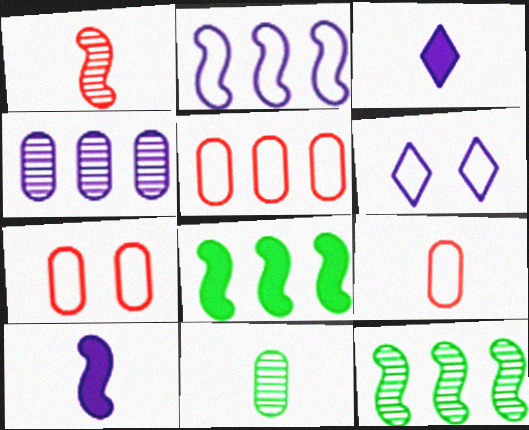[[3, 7, 12], 
[4, 6, 10], 
[5, 7, 9]]